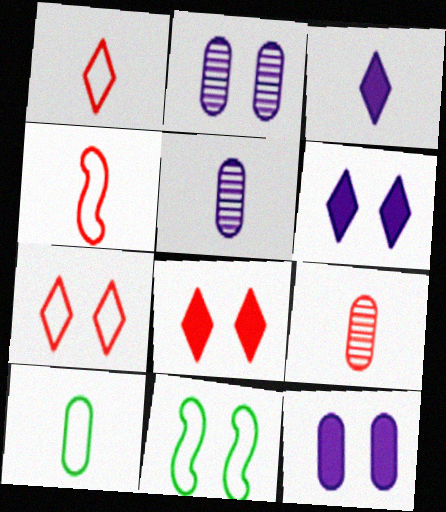[[2, 8, 11]]